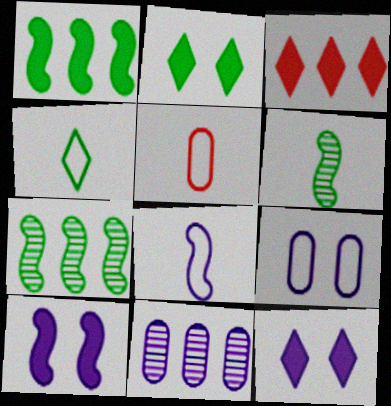[[3, 6, 9], 
[4, 5, 8], 
[5, 7, 12], 
[8, 11, 12]]